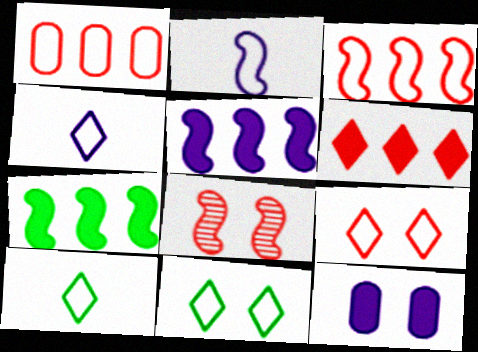[[1, 2, 11], 
[2, 7, 8], 
[8, 11, 12]]